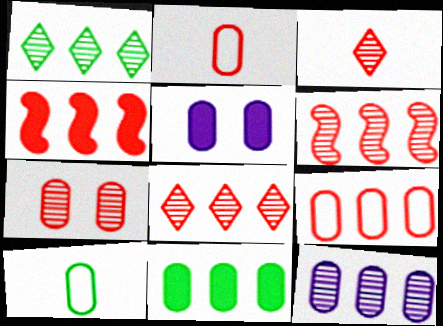[[1, 6, 12], 
[3, 6, 7], 
[4, 8, 9], 
[9, 11, 12]]